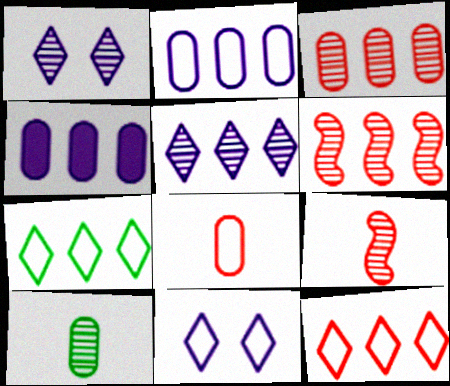[[1, 6, 10], 
[4, 6, 7]]